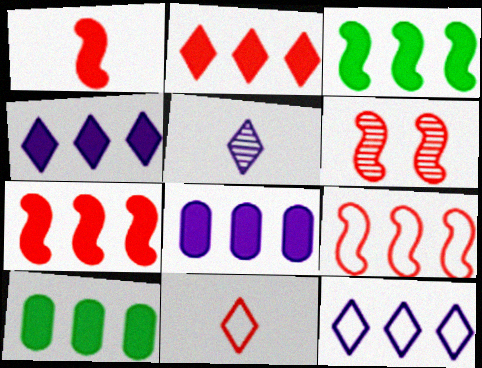[[1, 6, 9], 
[2, 3, 8], 
[4, 7, 10]]